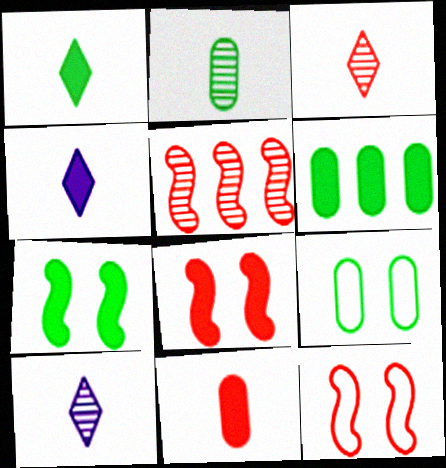[[1, 6, 7], 
[2, 6, 9], 
[4, 5, 9], 
[4, 6, 8], 
[6, 10, 12]]